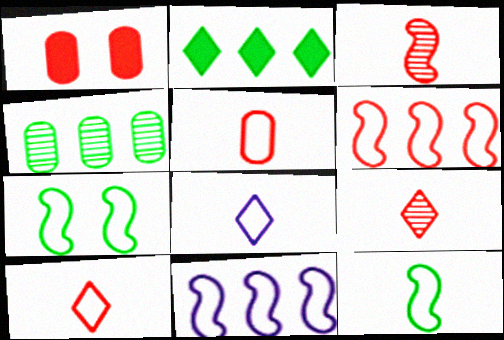[[1, 6, 9], 
[5, 8, 12]]